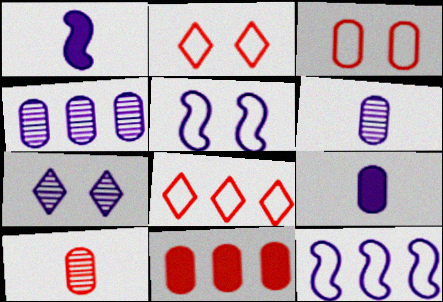[[3, 10, 11], 
[7, 9, 12]]